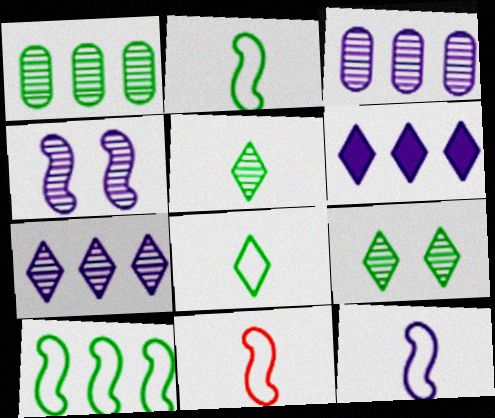[[2, 11, 12]]